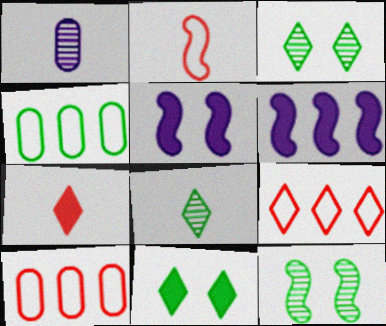[[2, 6, 12], 
[5, 8, 10]]